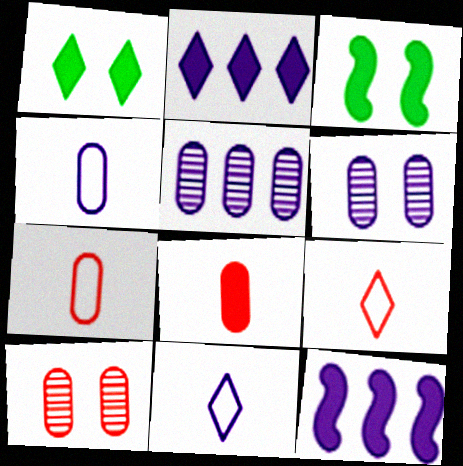[[1, 8, 12], 
[2, 3, 8], 
[3, 5, 9], 
[6, 11, 12]]